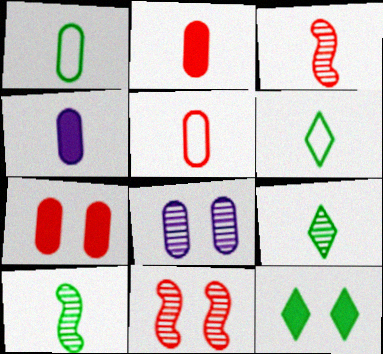[[3, 4, 6]]